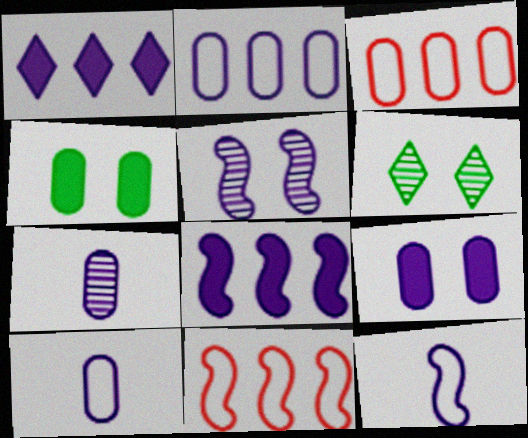[[1, 5, 10], 
[2, 7, 9], 
[3, 4, 7], 
[5, 8, 12]]